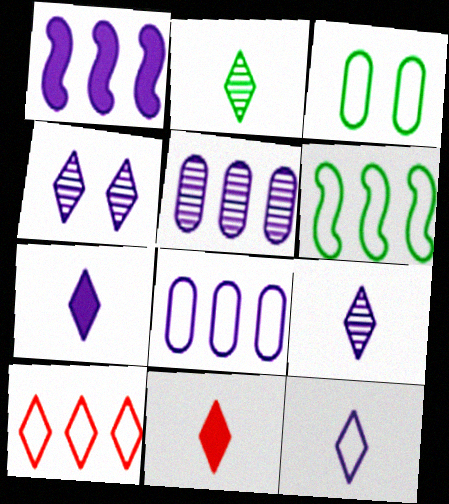[[2, 11, 12], 
[6, 8, 10], 
[7, 9, 12]]